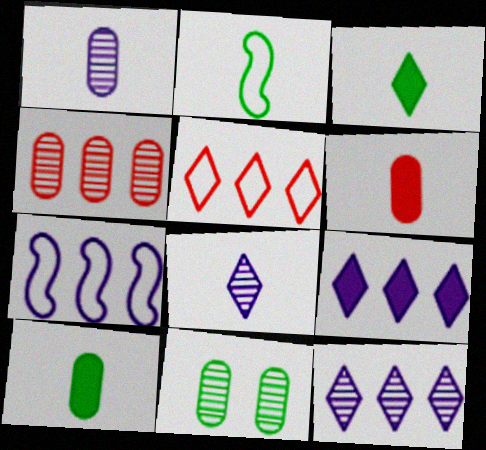[[1, 4, 11], 
[2, 6, 8]]